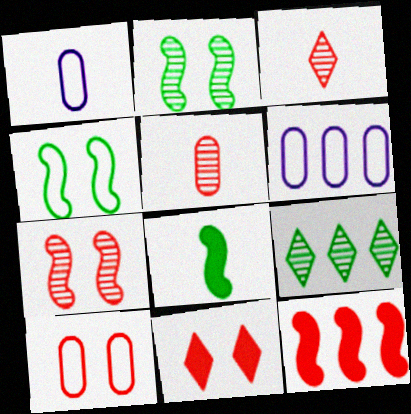[[1, 3, 8], 
[3, 10, 12], 
[6, 9, 12], 
[7, 10, 11]]